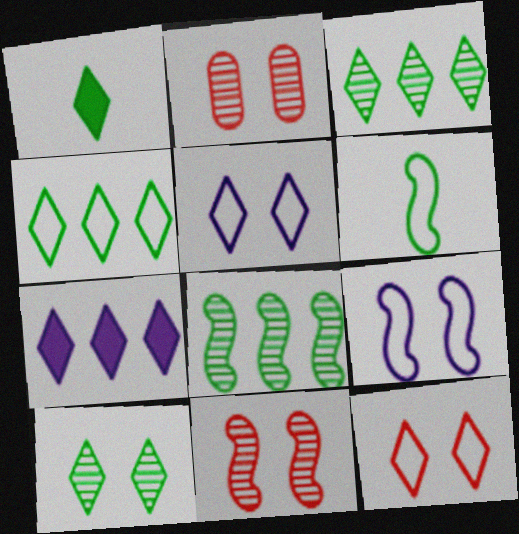[[1, 4, 10], 
[2, 6, 7]]